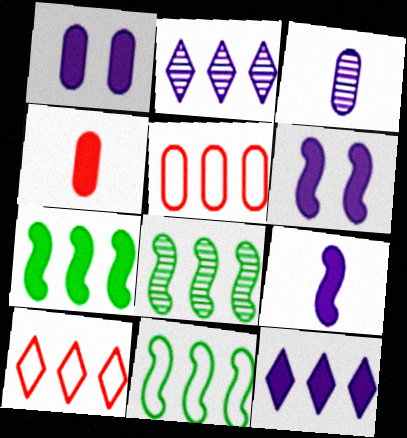[[1, 9, 12], 
[2, 5, 7], 
[5, 8, 12], 
[7, 8, 11]]